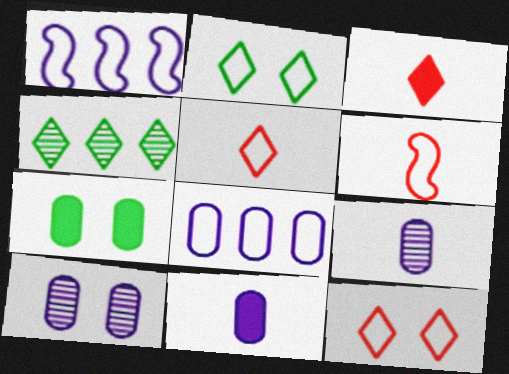[[2, 6, 8], 
[8, 10, 11]]